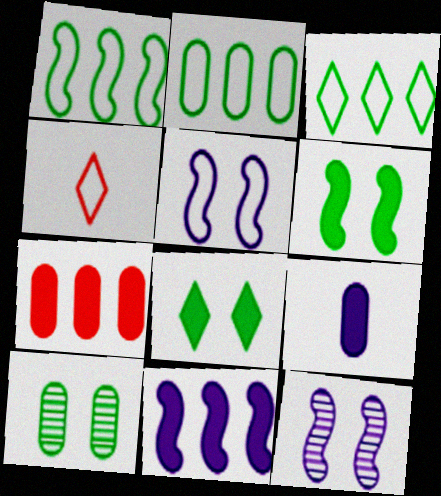[[1, 2, 3], 
[2, 4, 5], 
[4, 10, 11]]